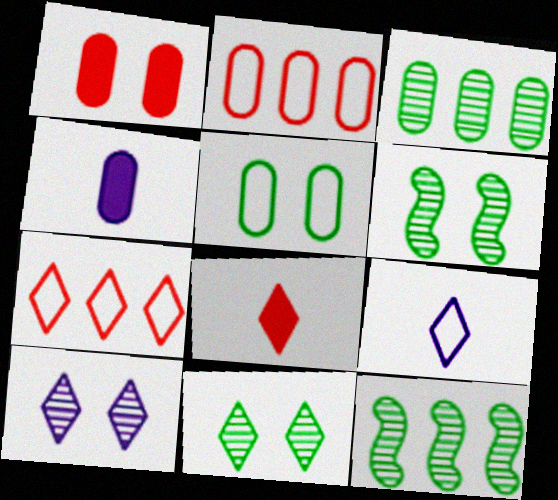[[1, 9, 12], 
[4, 6, 7]]